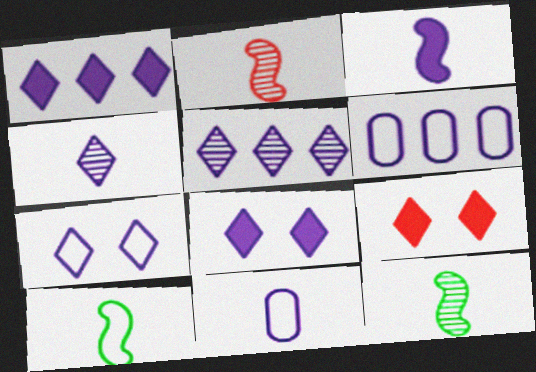[[1, 4, 7], 
[2, 3, 10], 
[3, 4, 11], 
[6, 9, 12]]